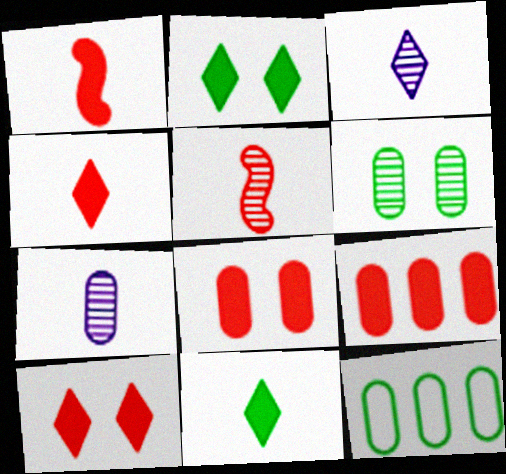[[1, 9, 10], 
[7, 8, 12]]